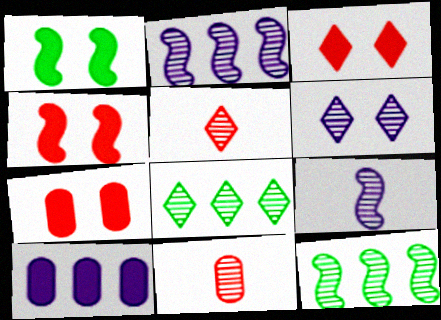[[3, 4, 7], 
[5, 6, 8], 
[6, 11, 12]]